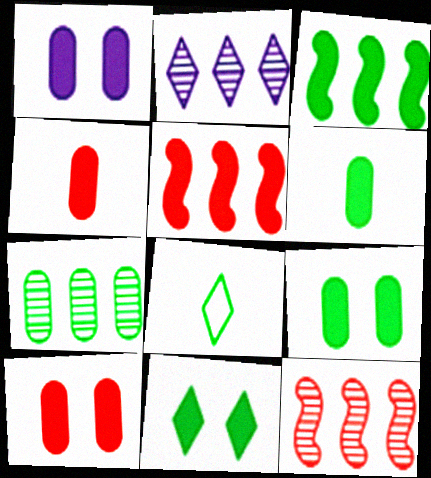[[1, 8, 12], 
[1, 9, 10], 
[2, 7, 12], 
[3, 6, 11]]